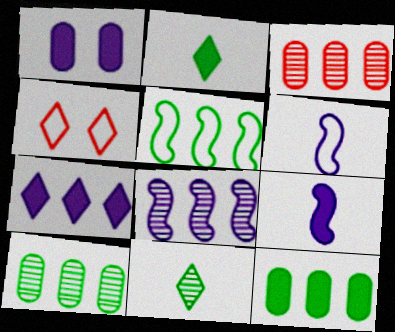[[1, 7, 9], 
[3, 5, 7], 
[4, 7, 11], 
[4, 9, 10]]